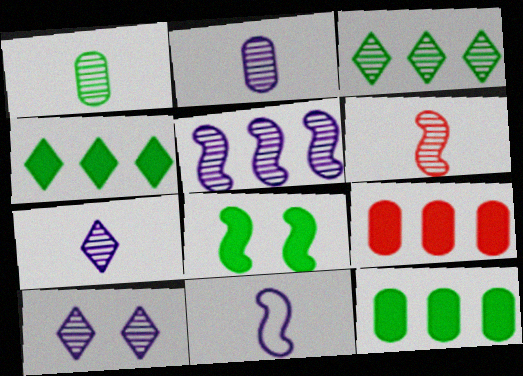[[1, 6, 7], 
[2, 5, 10]]